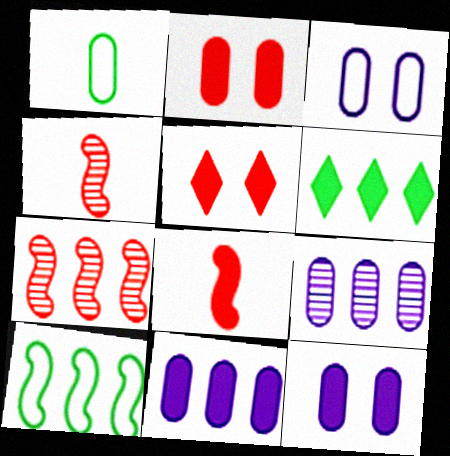[[1, 2, 9], 
[3, 4, 6], 
[6, 8, 12]]